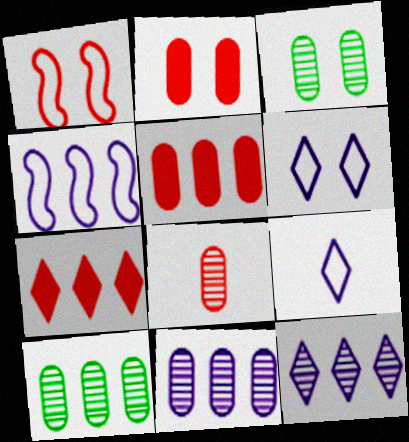[[1, 7, 8], 
[3, 8, 11], 
[4, 7, 10]]